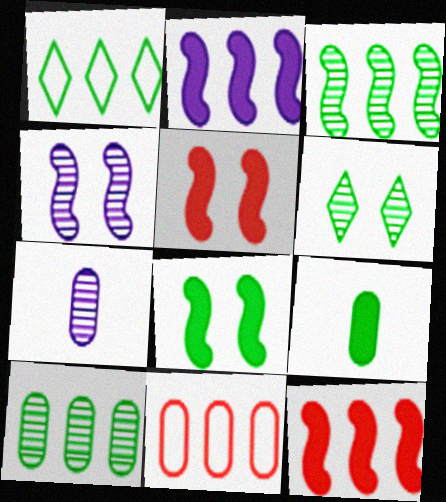[[1, 5, 7]]